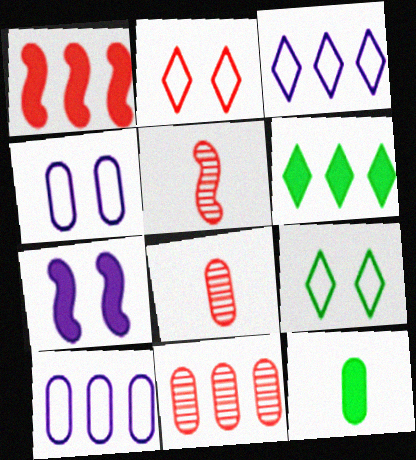[[1, 2, 8], 
[4, 5, 6], 
[4, 11, 12]]